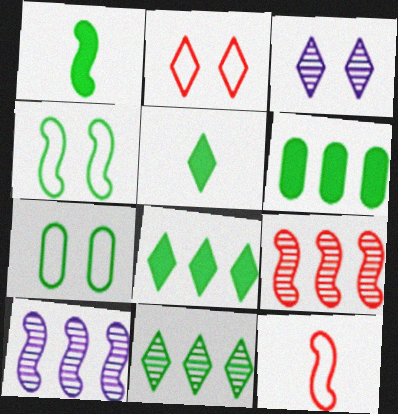[[1, 7, 11], 
[3, 6, 12]]